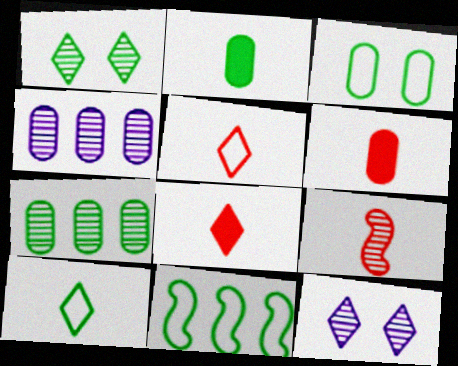[[1, 2, 11], 
[1, 4, 9], 
[2, 3, 7], 
[3, 4, 6], 
[3, 10, 11], 
[5, 6, 9], 
[6, 11, 12], 
[7, 9, 12]]